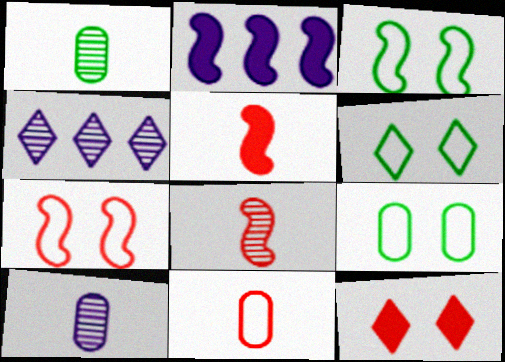[[2, 3, 8], 
[3, 6, 9], 
[4, 5, 9]]